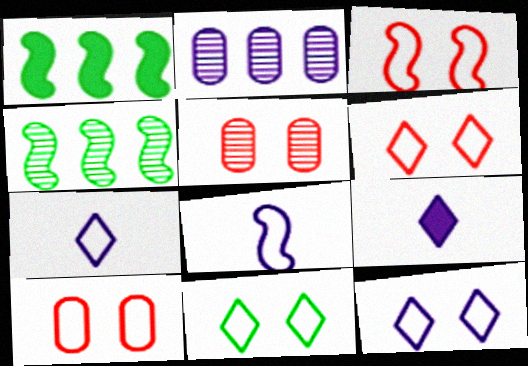[[1, 5, 7], 
[3, 6, 10], 
[4, 9, 10], 
[6, 11, 12]]